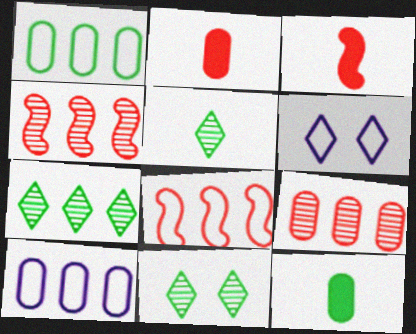[[3, 10, 11], 
[4, 6, 12], 
[5, 7, 11]]